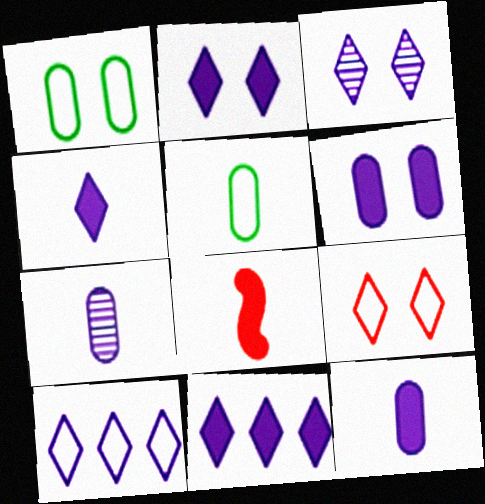[[2, 4, 11], 
[3, 4, 10]]